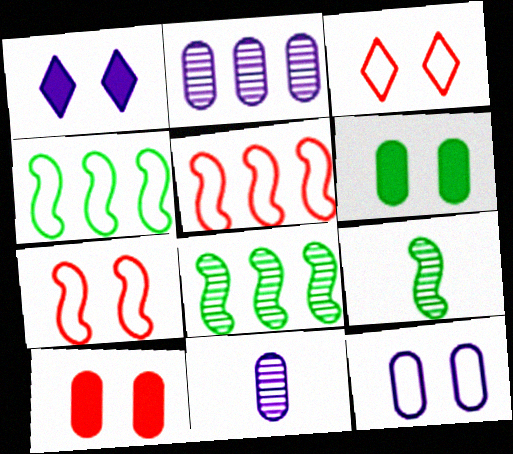[]